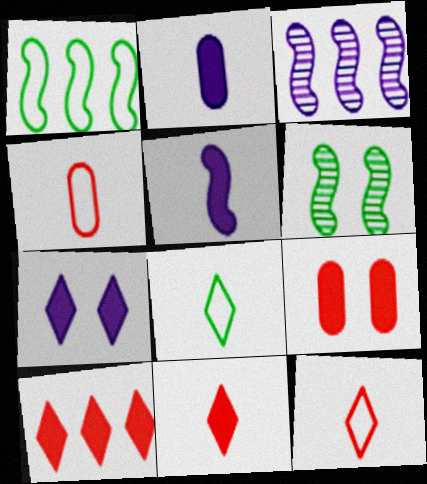[[3, 8, 9]]